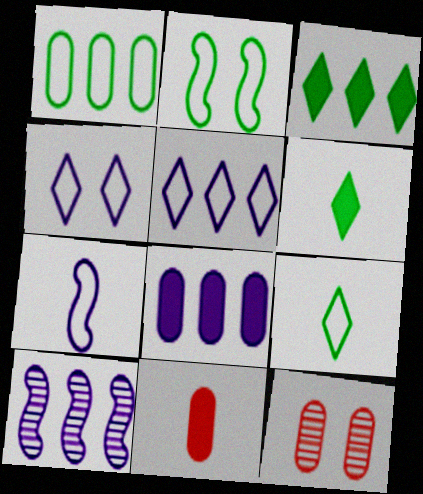[[1, 2, 9], 
[3, 7, 12], 
[5, 8, 10]]